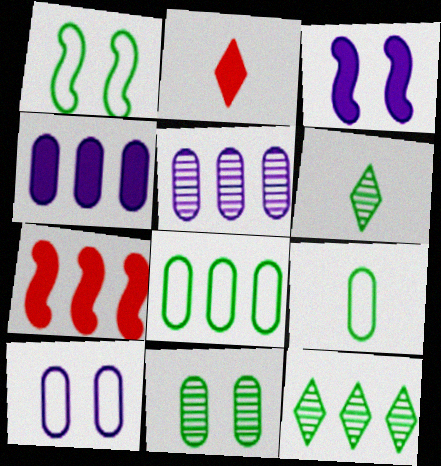[[1, 2, 5], 
[6, 7, 10]]